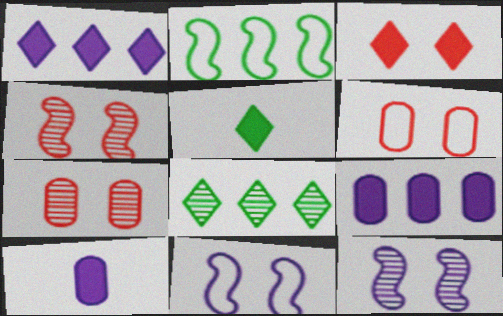[[1, 3, 5], 
[3, 4, 6]]